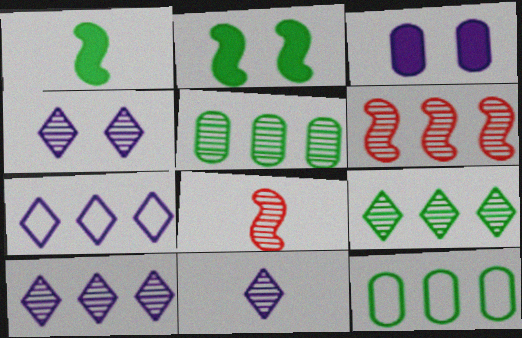[[4, 5, 8], 
[4, 10, 11], 
[5, 6, 10]]